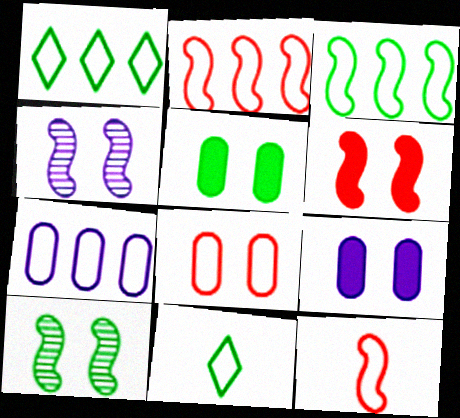[[1, 2, 7]]